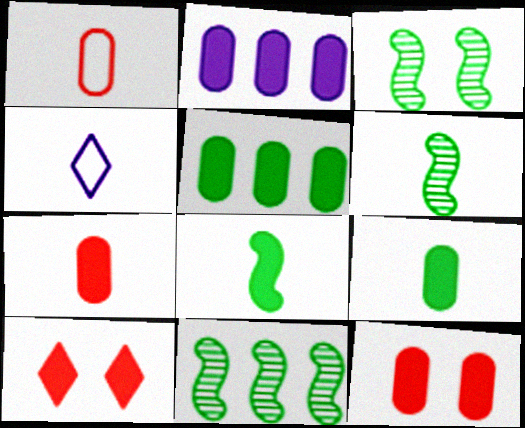[[2, 8, 10], 
[2, 9, 12], 
[3, 6, 11], 
[4, 6, 7], 
[4, 11, 12]]